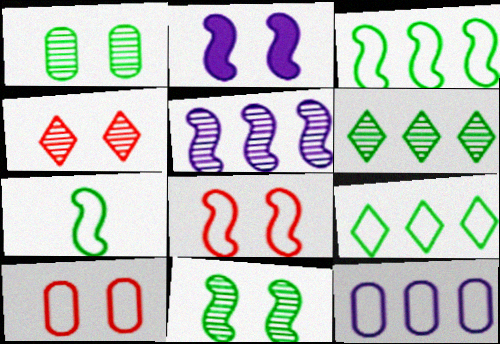[[2, 8, 11]]